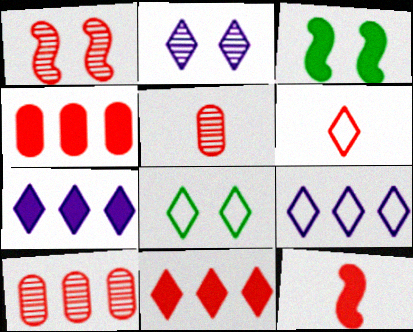[[1, 4, 6], 
[3, 5, 9], 
[5, 6, 12], 
[6, 8, 9]]